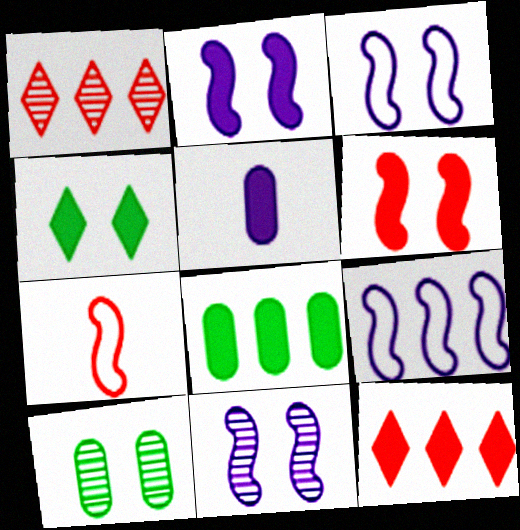[[1, 8, 9], 
[2, 3, 11]]